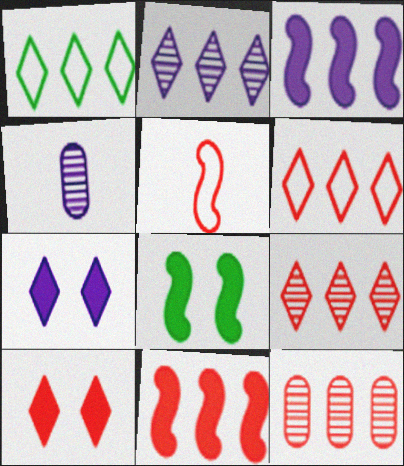[[1, 3, 12], 
[4, 6, 8], 
[5, 10, 12], 
[6, 11, 12]]